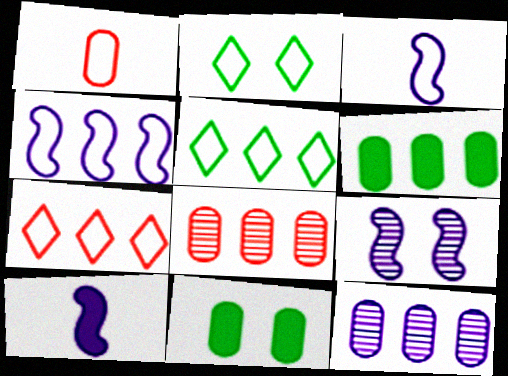[[1, 2, 4], 
[1, 11, 12], 
[2, 8, 10], 
[4, 9, 10]]